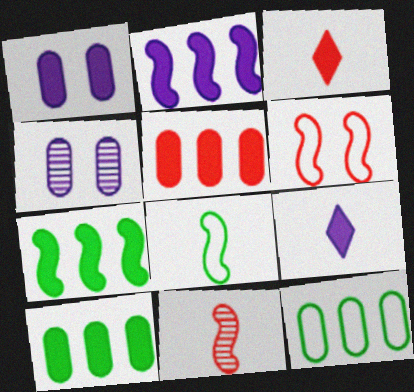[[1, 2, 9], 
[1, 3, 7]]